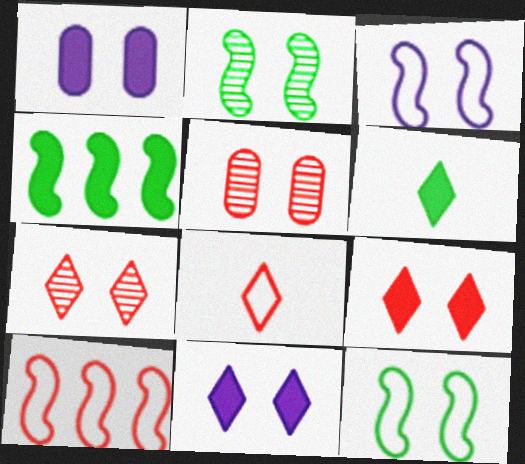[[1, 7, 12], 
[5, 11, 12]]